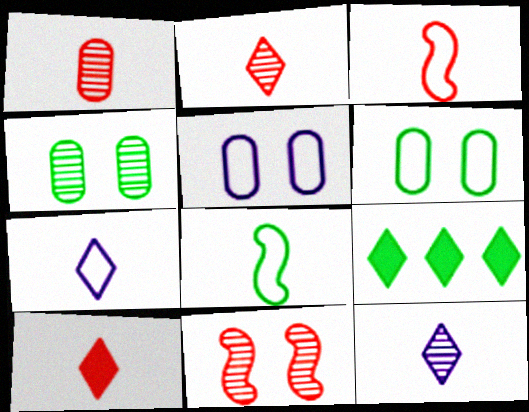[[1, 3, 10], 
[4, 8, 9]]